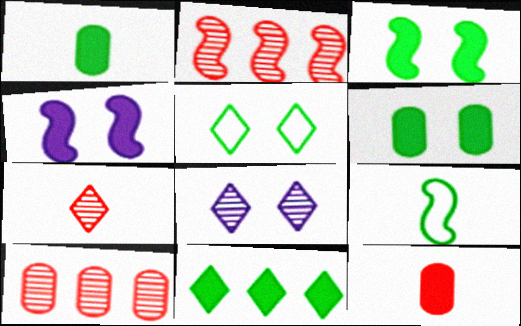[[1, 3, 11], 
[2, 4, 9], 
[4, 11, 12]]